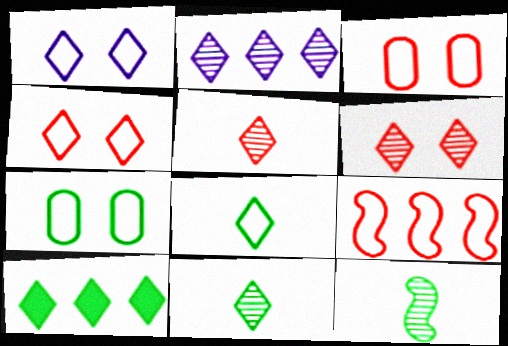[[1, 5, 10], 
[2, 6, 11], 
[7, 10, 12]]